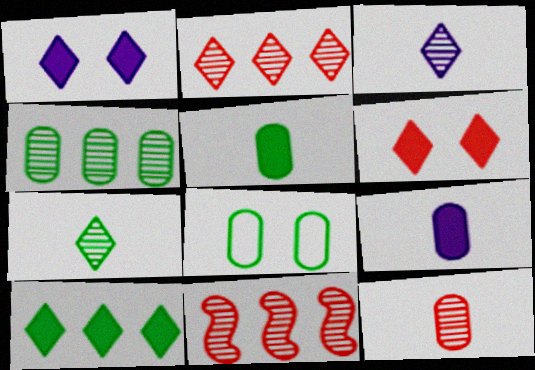[[4, 5, 8]]